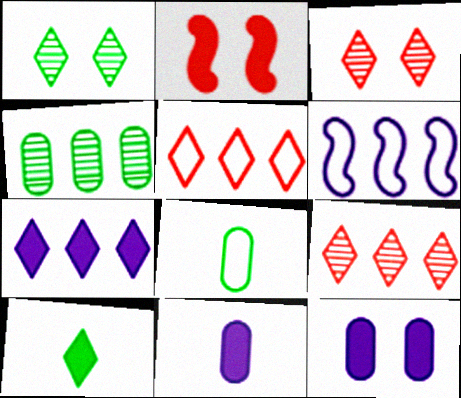[]